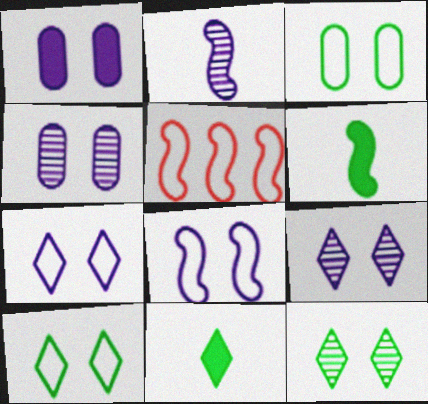[[1, 8, 9], 
[4, 5, 11]]